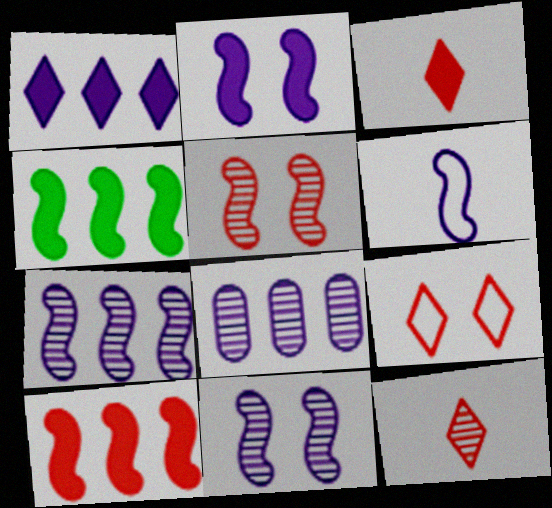[[2, 6, 7], 
[4, 5, 6]]